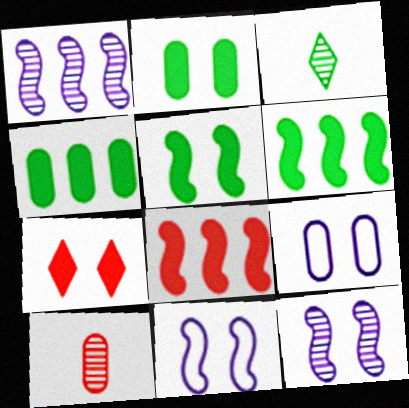[[3, 8, 9], 
[4, 9, 10]]